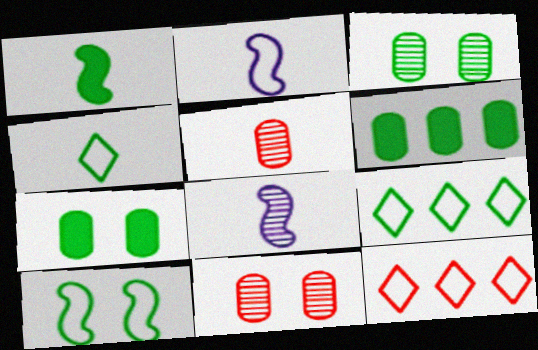[[1, 3, 9], 
[7, 8, 12]]